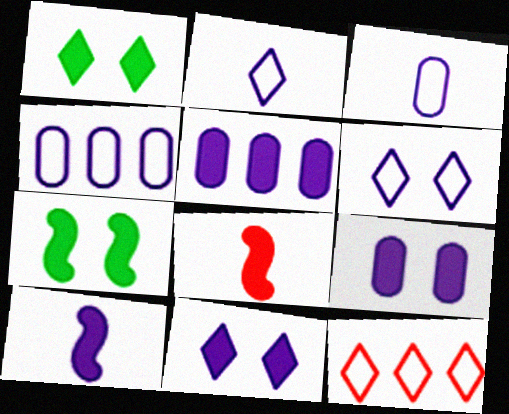[[1, 5, 8], 
[5, 10, 11]]